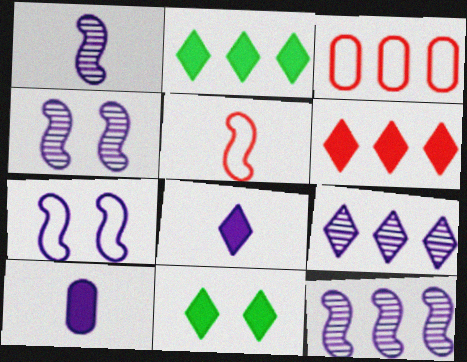[[1, 3, 11], 
[1, 4, 12], 
[2, 3, 12], 
[6, 8, 11], 
[7, 9, 10]]